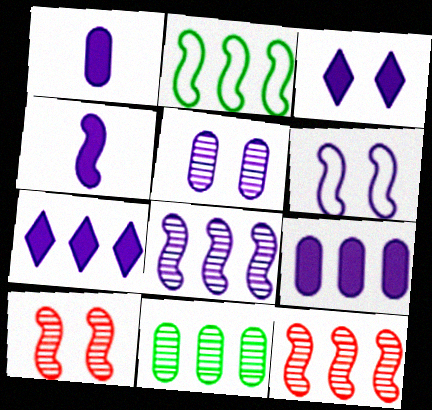[[2, 4, 10], 
[3, 4, 9], 
[3, 5, 6], 
[4, 6, 8]]